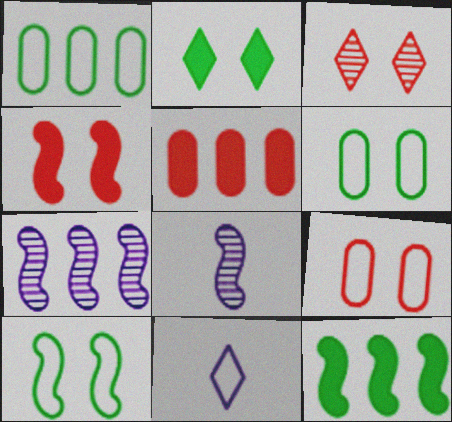[[3, 4, 9]]